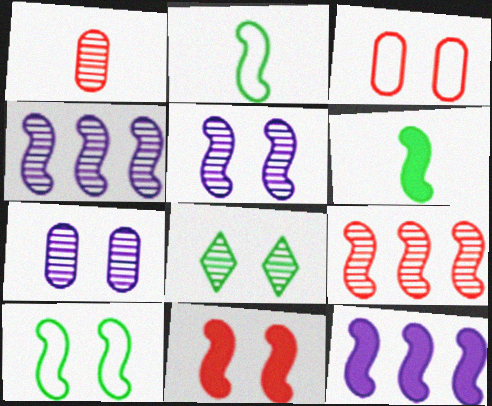[[1, 4, 8], 
[2, 4, 11], 
[5, 10, 11], 
[6, 11, 12]]